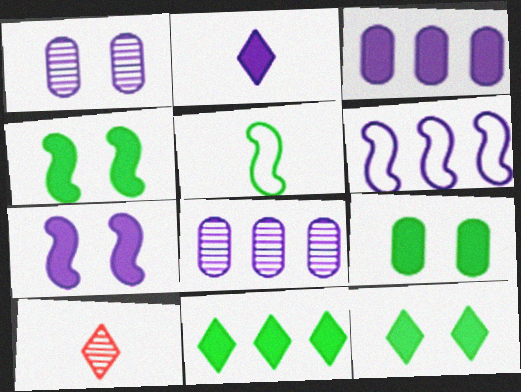[[1, 2, 6], 
[2, 3, 7], 
[4, 9, 12], 
[6, 9, 10]]